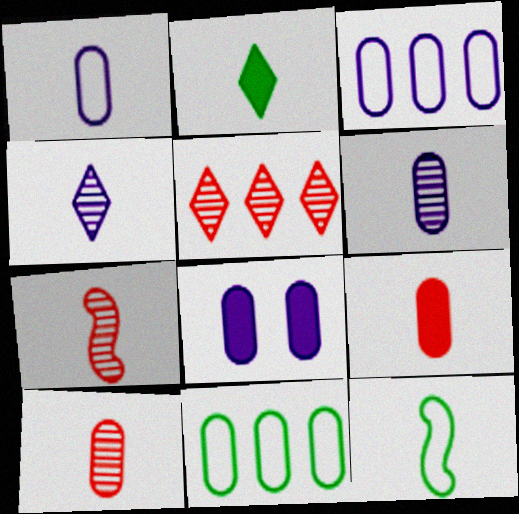[[1, 2, 7], 
[3, 6, 8], 
[4, 9, 12], 
[5, 8, 12], 
[8, 10, 11]]